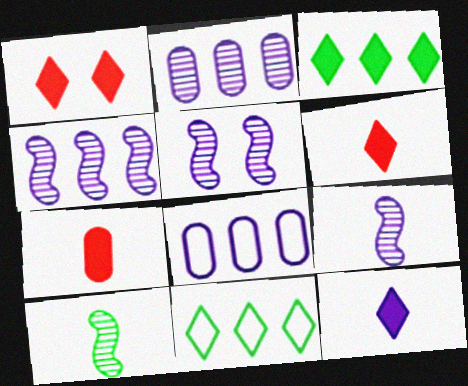[[1, 3, 12], 
[1, 8, 10], 
[4, 5, 9], 
[5, 7, 11], 
[5, 8, 12]]